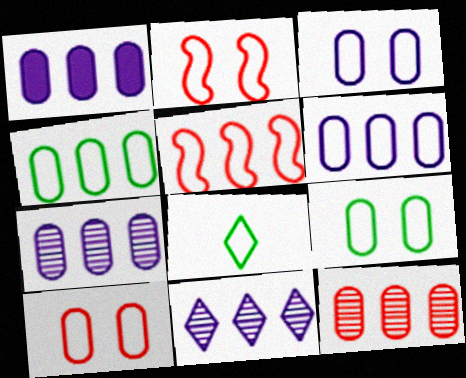[[1, 4, 12], 
[1, 6, 7], 
[2, 6, 8], 
[3, 5, 8], 
[3, 9, 10]]